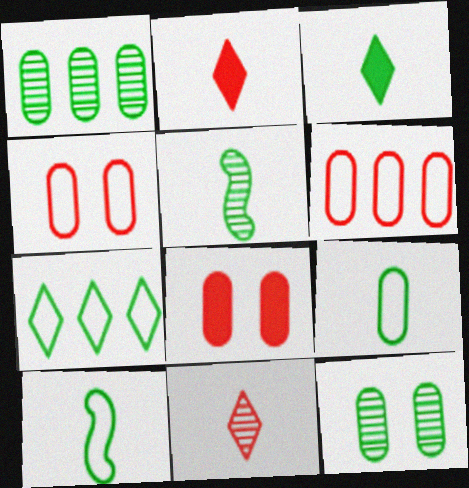[[3, 5, 9]]